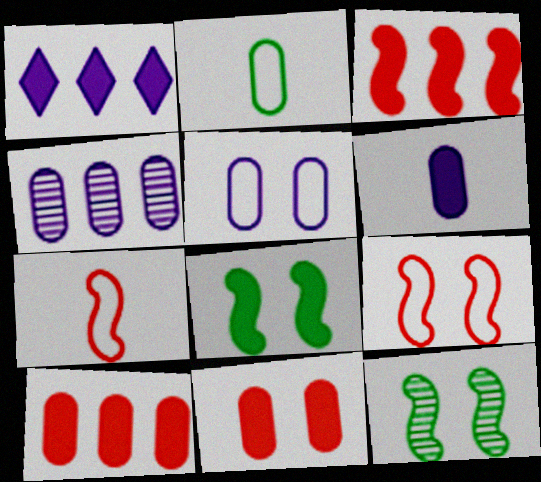[[2, 4, 11], 
[4, 5, 6]]